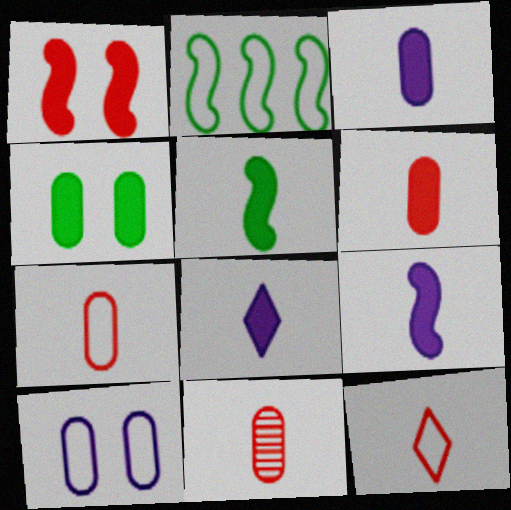[[2, 10, 12], 
[3, 8, 9], 
[5, 6, 8], 
[6, 7, 11]]